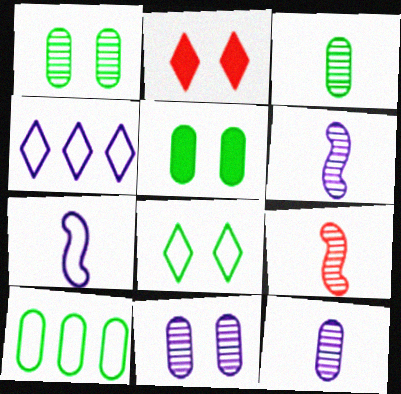[[2, 6, 10], 
[3, 5, 10], 
[4, 5, 9]]